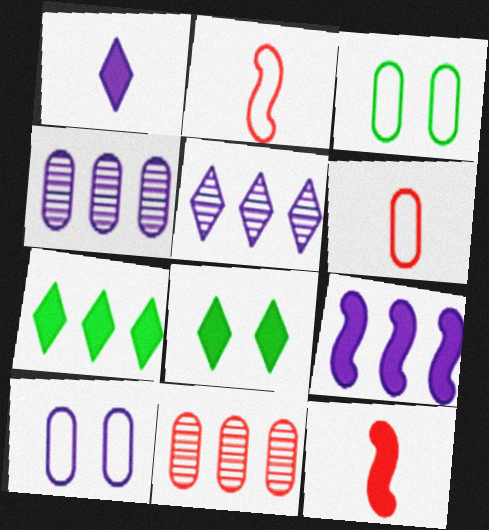[[2, 4, 8], 
[3, 5, 12]]